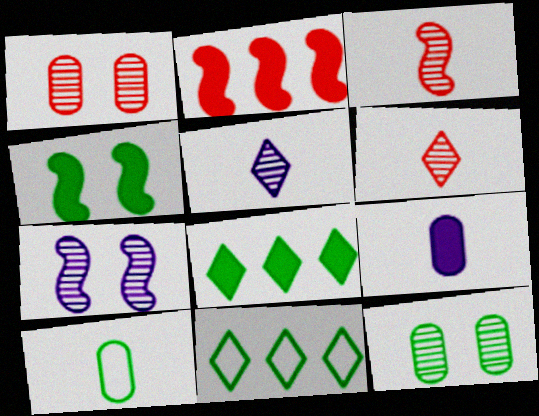[]